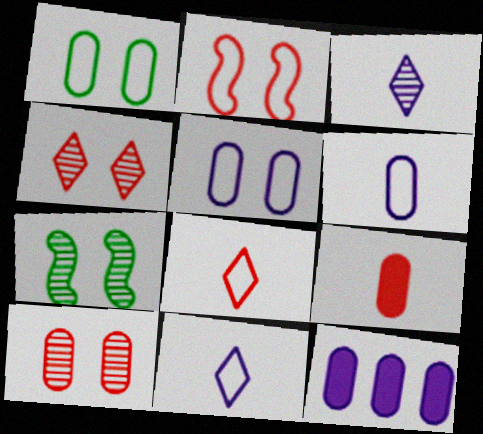[[7, 8, 12]]